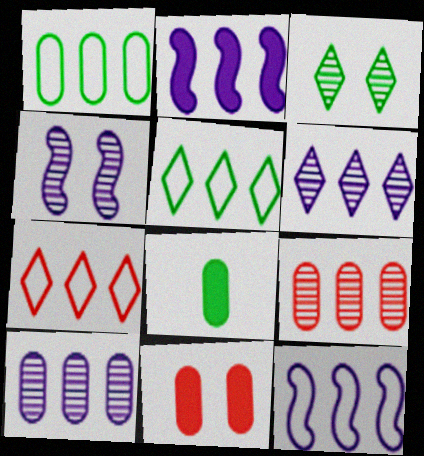[[1, 7, 12], 
[2, 5, 9], 
[4, 7, 8]]